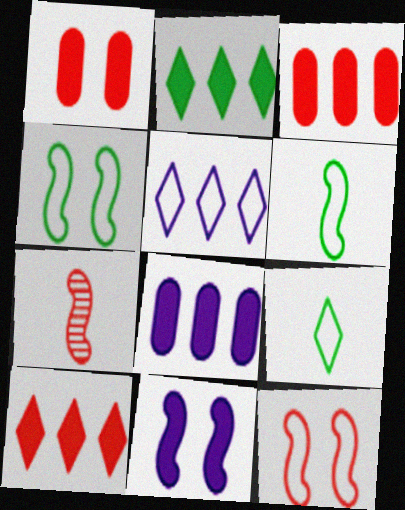[]